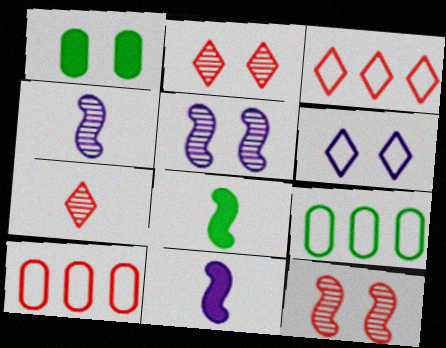[[1, 3, 4], 
[1, 6, 12], 
[2, 9, 11]]